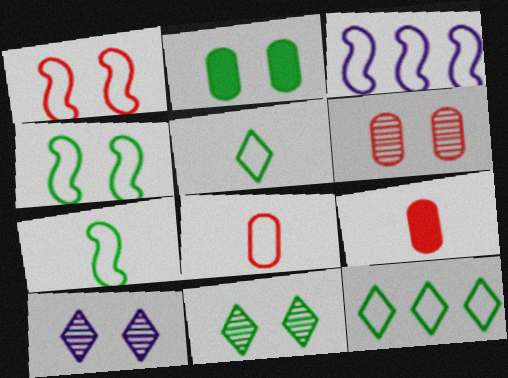[[1, 2, 10], 
[1, 3, 7], 
[2, 4, 11], 
[3, 9, 11]]